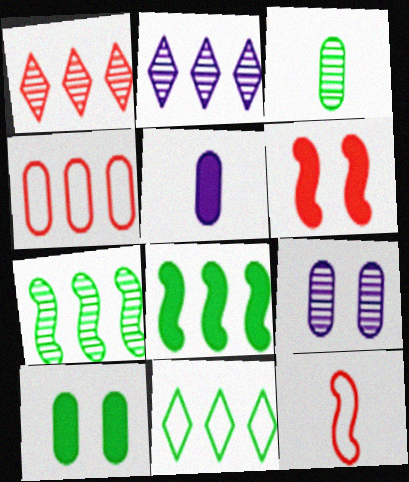[[2, 4, 8], 
[2, 10, 12]]